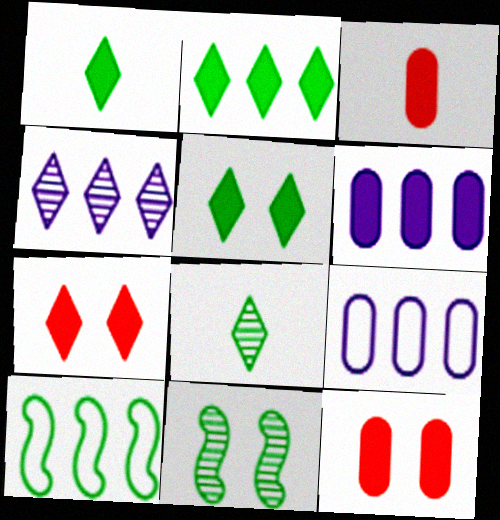[[1, 2, 5]]